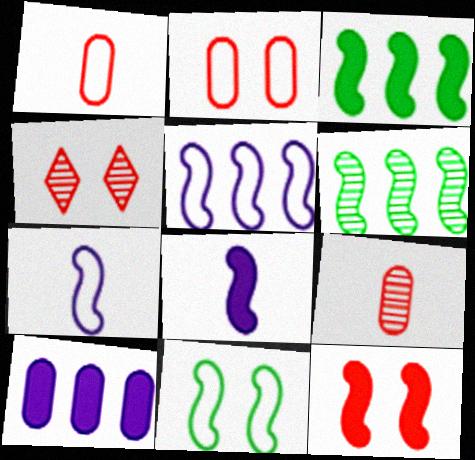[[2, 4, 12], 
[3, 8, 12], 
[6, 7, 12]]